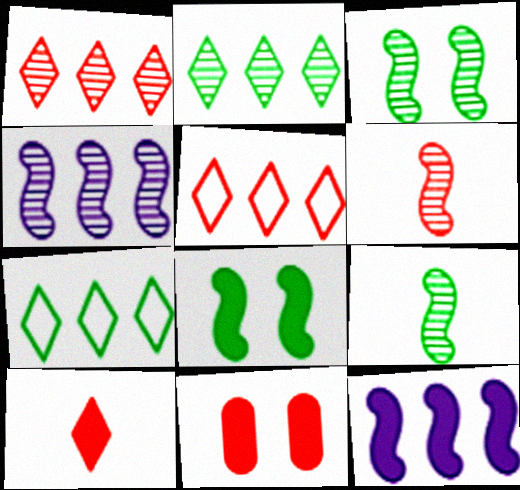[[3, 4, 6], 
[5, 6, 11]]